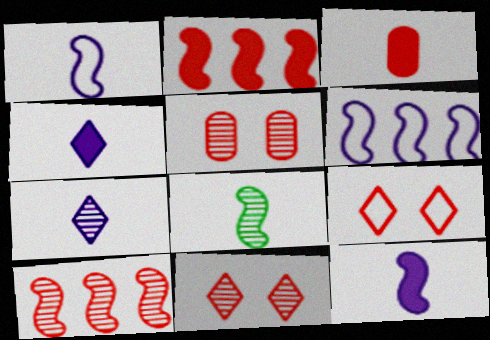[[3, 9, 10]]